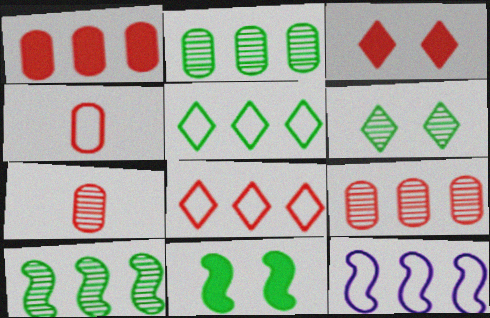[]